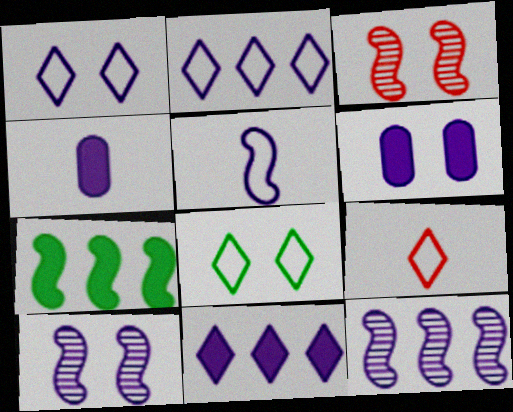[[1, 4, 12], 
[1, 6, 10], 
[2, 4, 10], 
[2, 8, 9], 
[3, 5, 7], 
[3, 6, 8]]